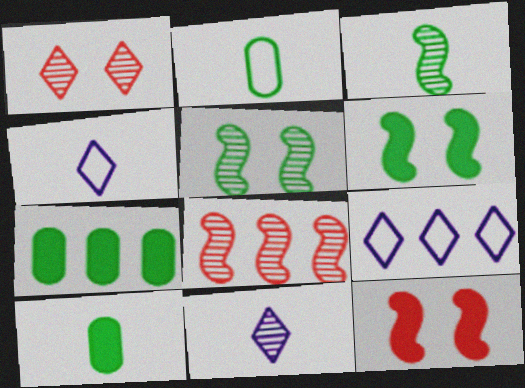[[7, 8, 9]]